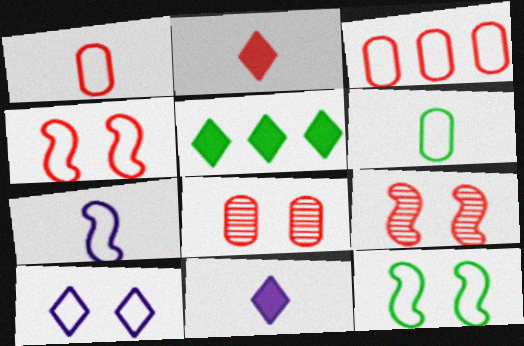[[2, 3, 9], 
[5, 7, 8]]